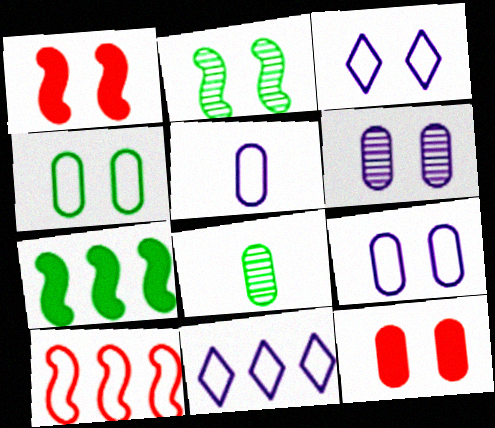[[1, 8, 11], 
[2, 3, 12], 
[4, 6, 12]]